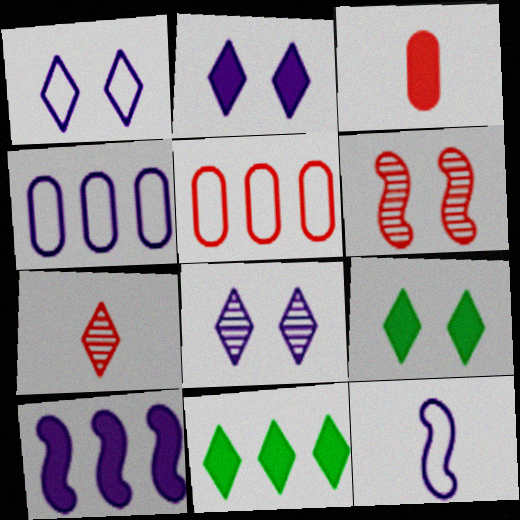[[1, 2, 8], 
[1, 4, 12], 
[1, 7, 11], 
[3, 9, 10]]